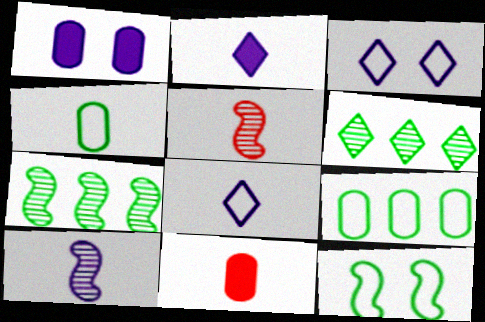[[2, 4, 5], 
[3, 7, 11]]